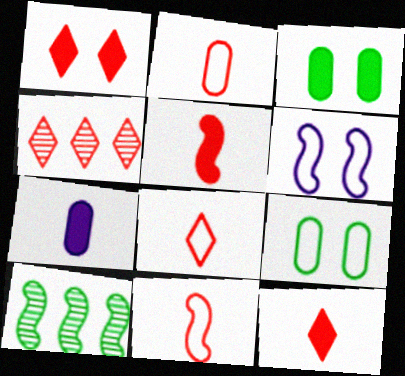[[1, 4, 8], 
[2, 8, 11], 
[5, 6, 10]]